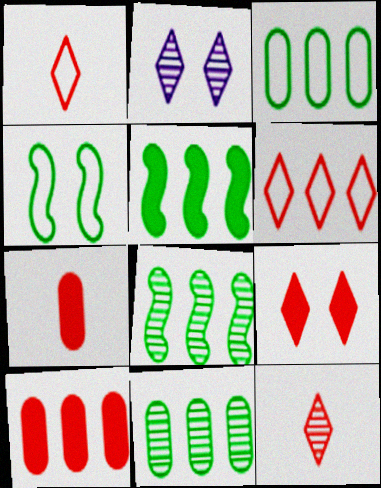[[6, 9, 12]]